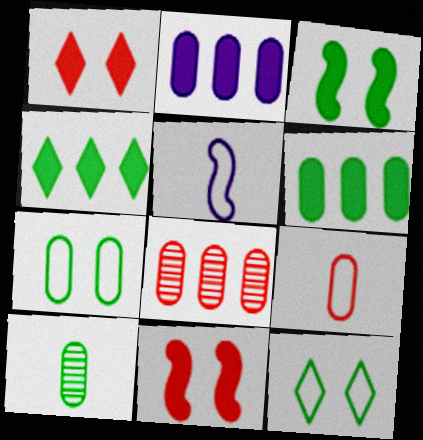[[6, 7, 10]]